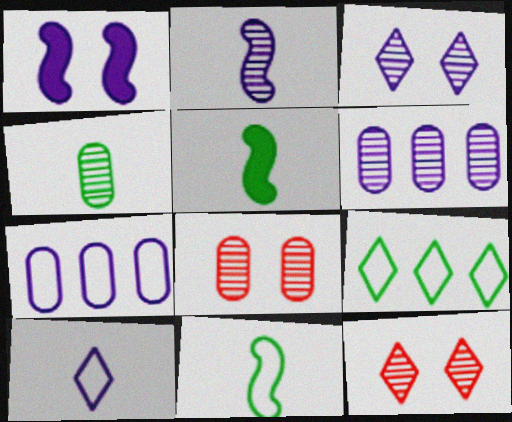[[1, 6, 10], 
[2, 3, 6], 
[4, 6, 8], 
[5, 7, 12]]